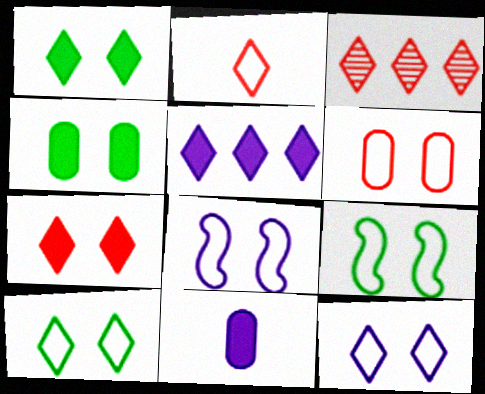[[2, 3, 7], 
[3, 9, 11], 
[6, 8, 10], 
[6, 9, 12]]